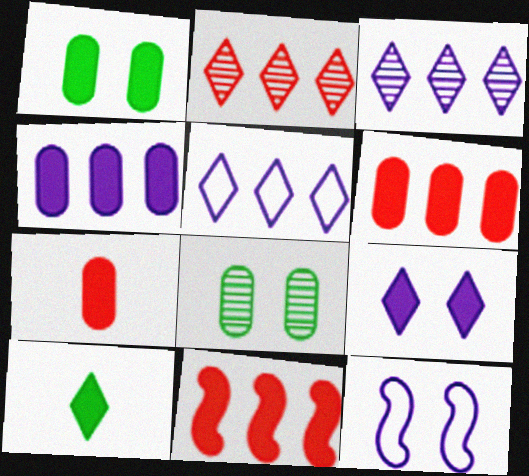[[1, 4, 7]]